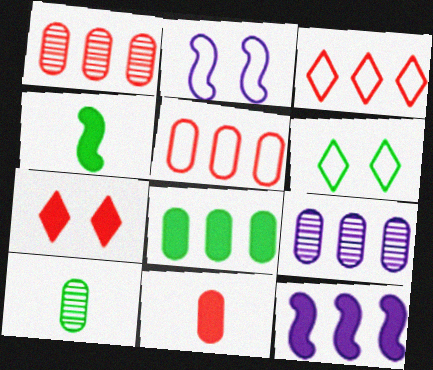[[5, 8, 9]]